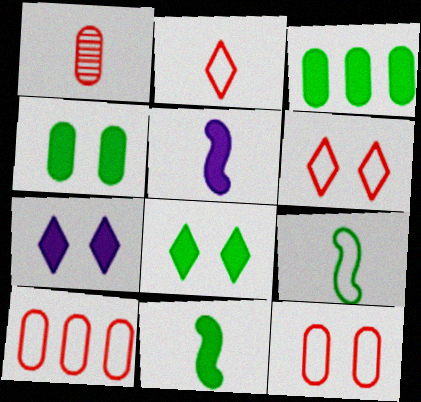[[3, 8, 11]]